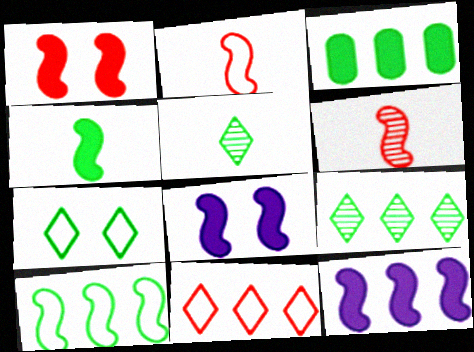[[1, 4, 12], 
[3, 9, 10], 
[6, 8, 10]]